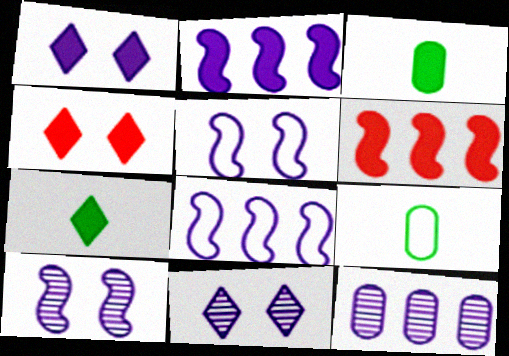[[1, 3, 6], 
[2, 3, 4], 
[6, 9, 11]]